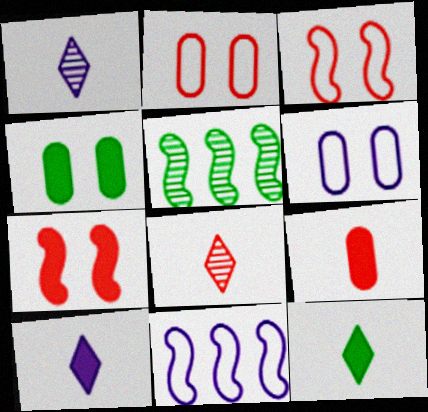[[2, 5, 10], 
[4, 8, 11]]